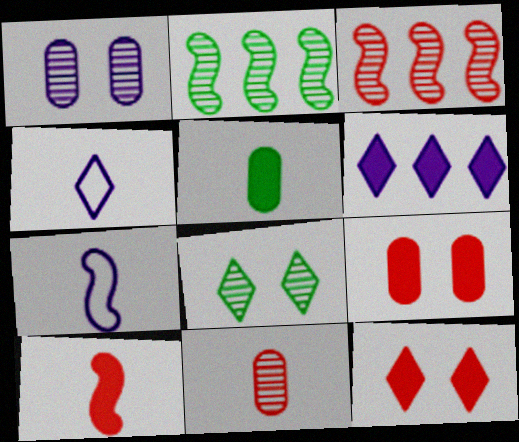[[1, 6, 7], 
[2, 4, 9]]